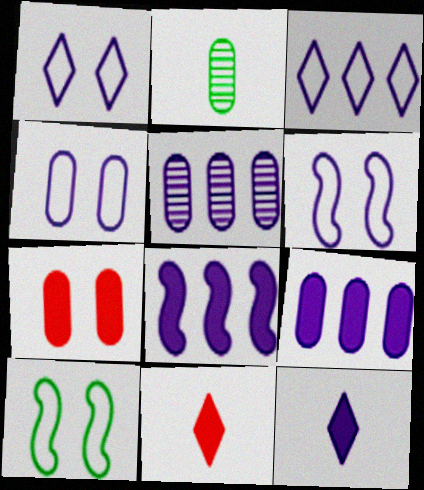[[1, 4, 6], 
[3, 5, 8], 
[5, 6, 12], 
[5, 10, 11]]